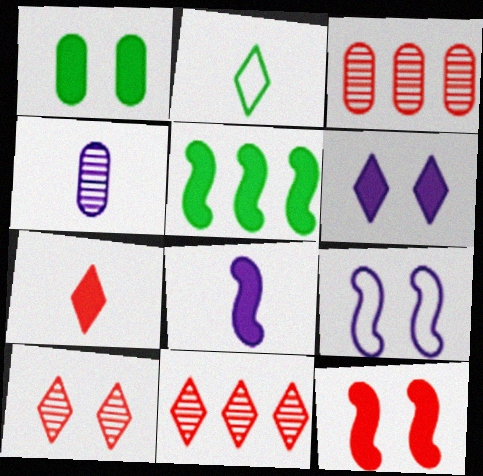[[1, 6, 12], 
[1, 9, 10], 
[2, 6, 11], 
[5, 8, 12]]